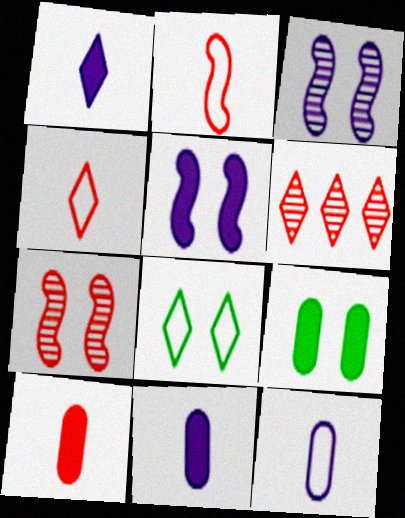[[1, 6, 8]]